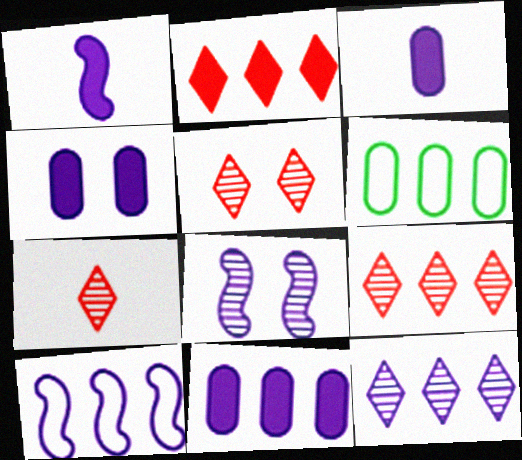[[1, 5, 6], 
[1, 8, 10], 
[3, 4, 11], 
[5, 7, 9], 
[10, 11, 12]]